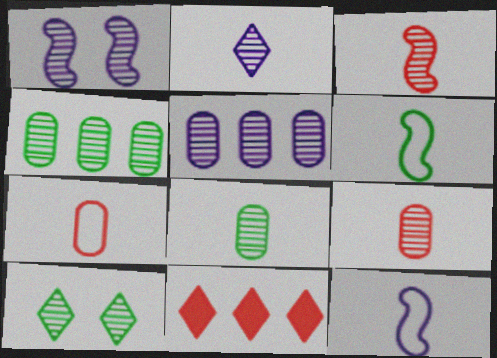[[1, 2, 5], 
[2, 3, 8], 
[3, 5, 10]]